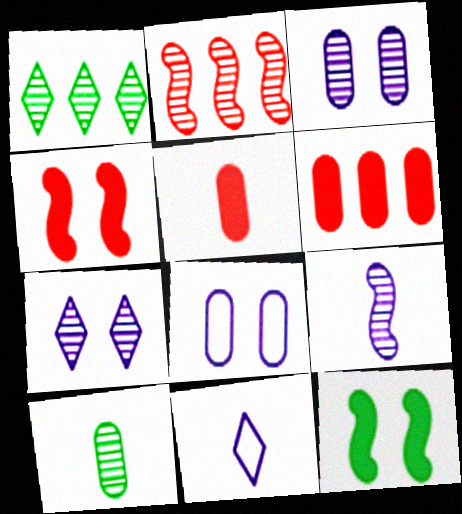[[2, 7, 10], 
[6, 8, 10]]